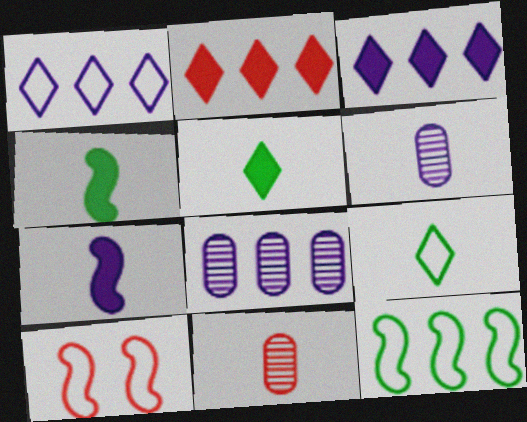[[2, 8, 12], 
[2, 10, 11], 
[5, 8, 10], 
[7, 9, 11]]